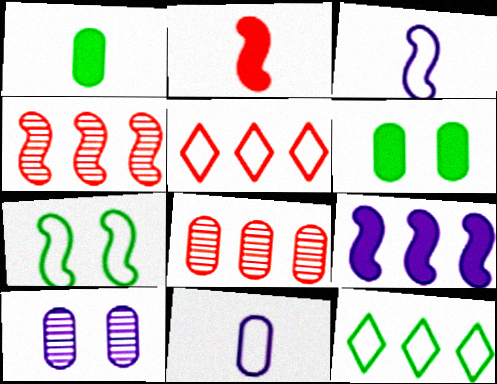[[2, 10, 12], 
[5, 7, 11], 
[6, 8, 11], 
[8, 9, 12]]